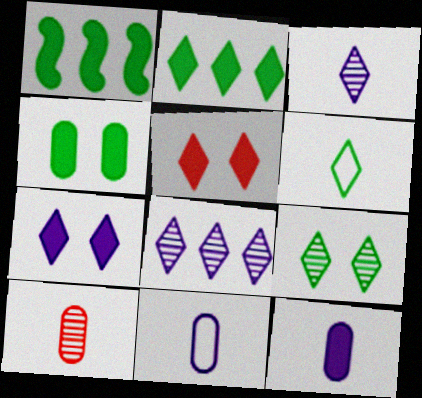[[1, 5, 12], 
[2, 6, 9], 
[5, 6, 8]]